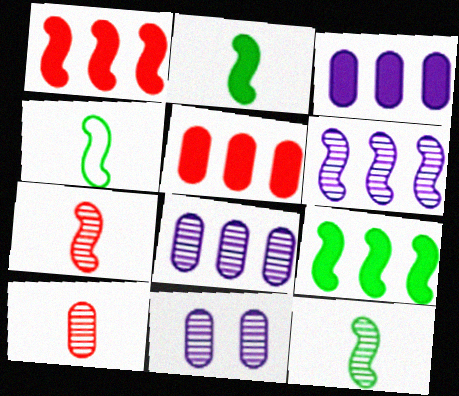[[2, 4, 12]]